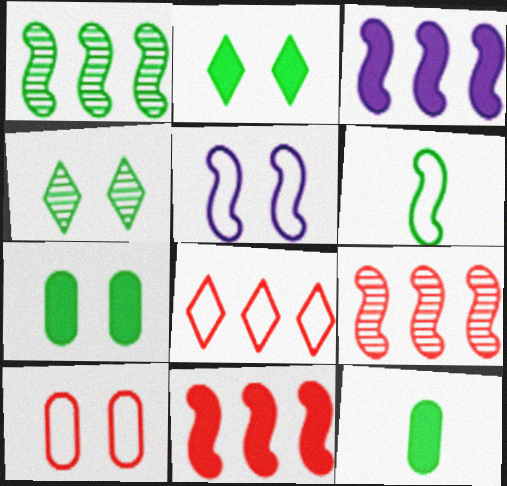[]